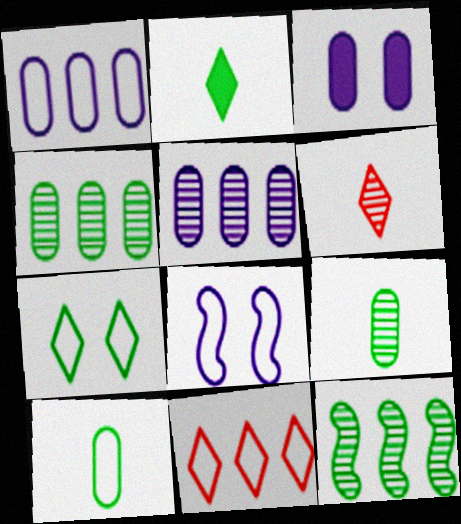[[8, 10, 11]]